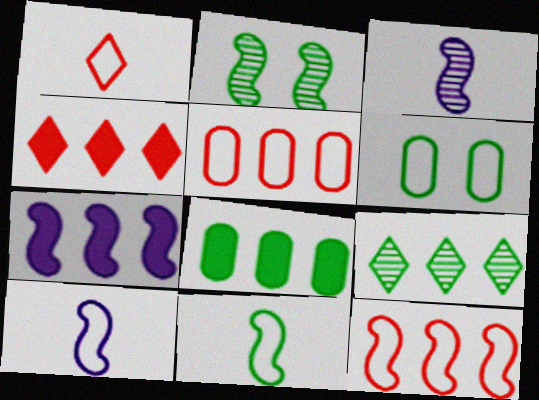[[3, 4, 6], 
[4, 7, 8], 
[5, 7, 9]]